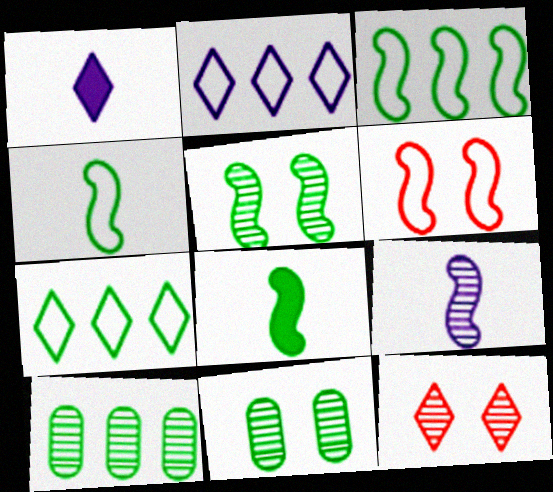[[1, 6, 10], 
[1, 7, 12], 
[3, 5, 8], 
[7, 8, 11], 
[9, 10, 12]]